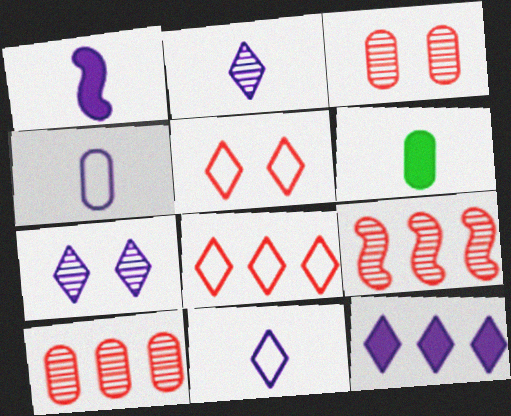[[1, 2, 4], 
[7, 11, 12]]